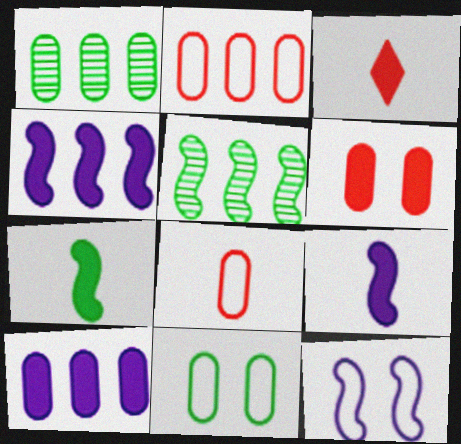[[1, 2, 10], 
[1, 3, 12]]